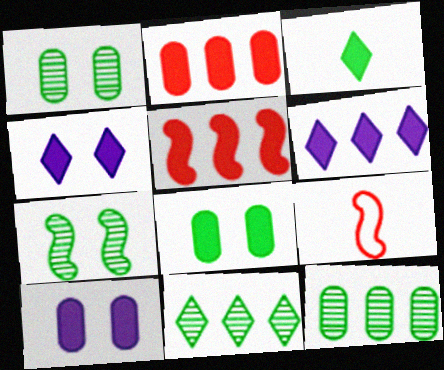[[1, 6, 9], 
[3, 5, 10], 
[4, 9, 12], 
[9, 10, 11]]